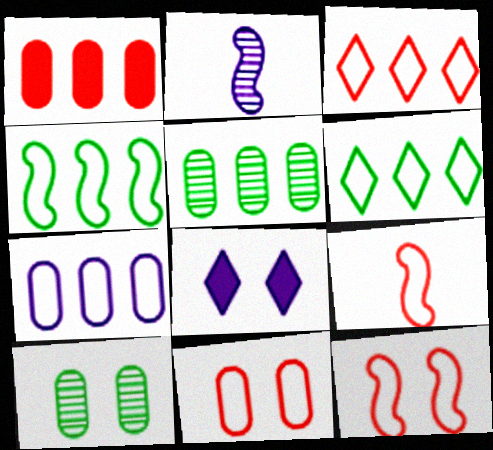[[1, 5, 7], 
[2, 7, 8], 
[3, 4, 7], 
[3, 9, 11], 
[5, 8, 9], 
[8, 10, 12]]